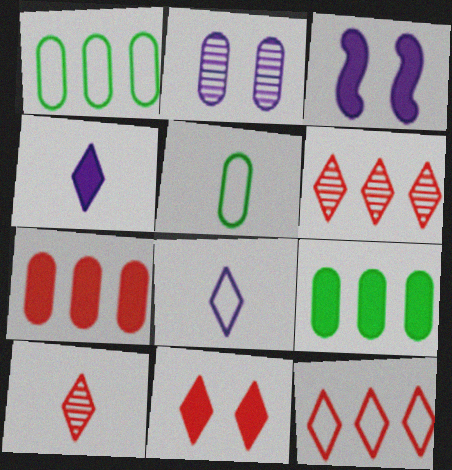[[1, 3, 10], 
[2, 5, 7], 
[3, 5, 6], 
[10, 11, 12]]